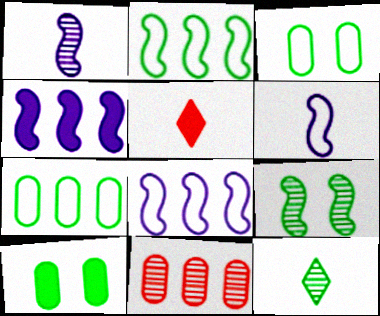[[2, 10, 12], 
[4, 5, 10]]